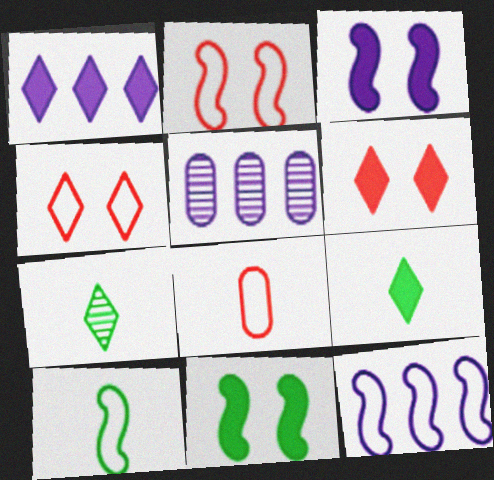[[1, 4, 7], 
[1, 5, 12], 
[1, 6, 9], 
[2, 5, 9], 
[2, 10, 12], 
[5, 6, 10]]